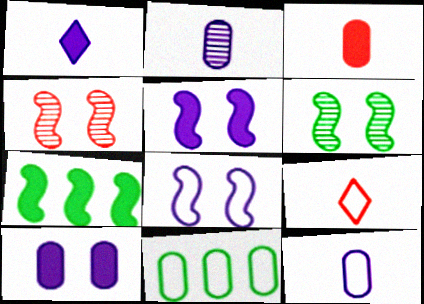[[1, 4, 11], 
[8, 9, 11]]